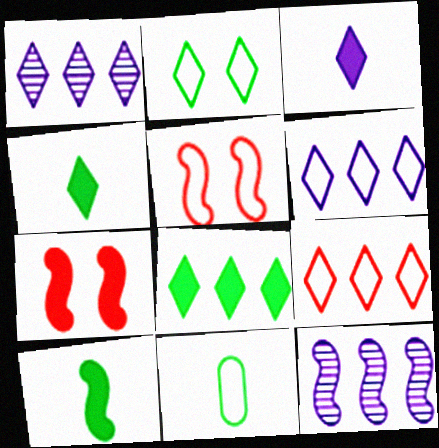[[1, 7, 11], 
[1, 8, 9], 
[5, 6, 11], 
[5, 10, 12]]